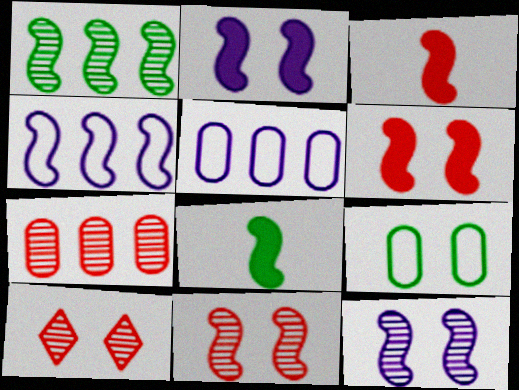[[2, 9, 10], 
[4, 8, 11], 
[5, 8, 10]]